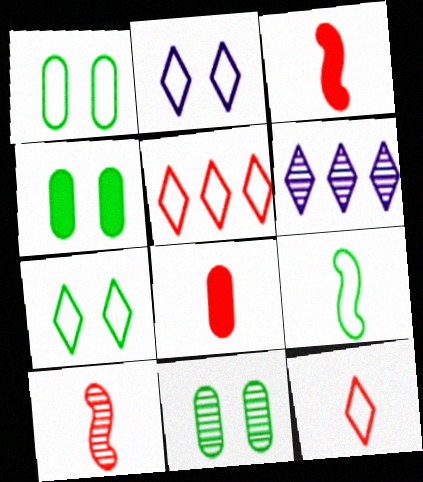[[1, 3, 6], 
[1, 4, 11], 
[6, 10, 11], 
[8, 10, 12]]